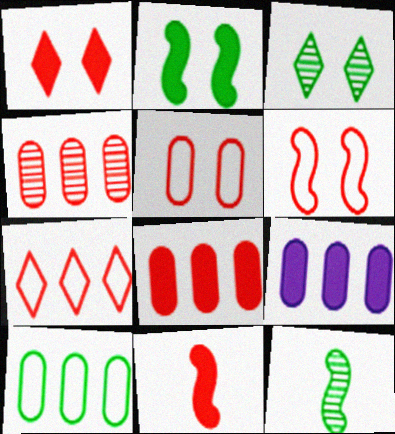[[1, 8, 11], 
[4, 9, 10]]